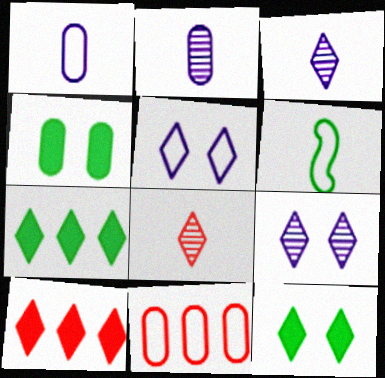[[2, 4, 11], 
[5, 6, 11], 
[5, 7, 8]]